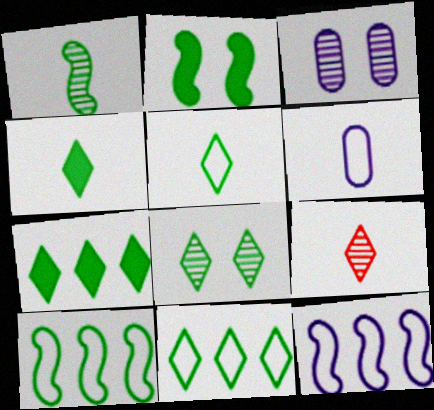[[1, 2, 10], 
[4, 8, 11], 
[5, 7, 8]]